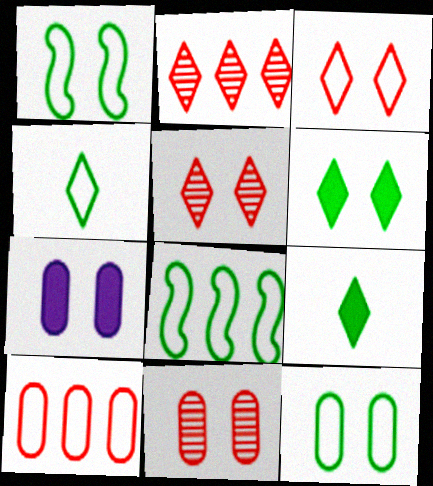[[1, 5, 7], 
[4, 8, 12], 
[7, 11, 12]]